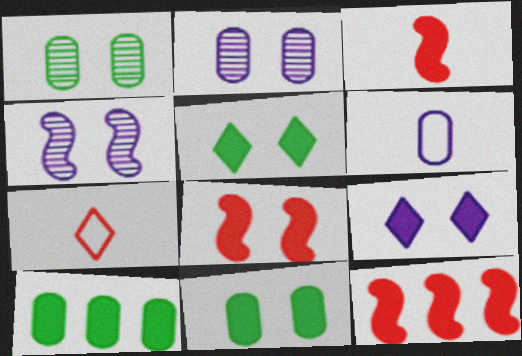[[3, 8, 12], 
[3, 9, 10], 
[4, 7, 10], 
[8, 9, 11]]